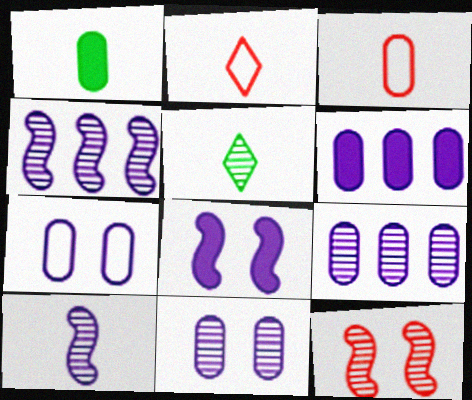[[1, 2, 10], 
[5, 9, 12]]